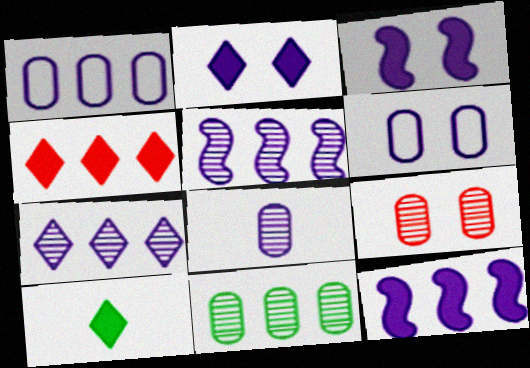[[1, 7, 12], 
[2, 4, 10], 
[8, 9, 11]]